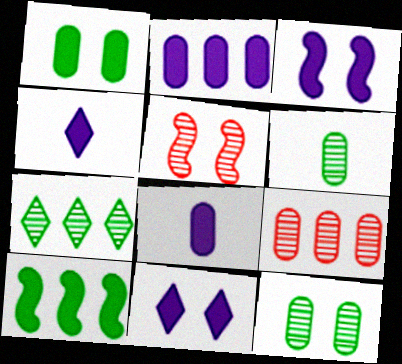[[2, 3, 4]]